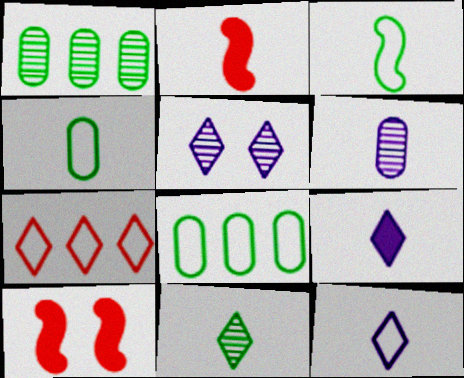[[1, 10, 12], 
[2, 5, 8]]